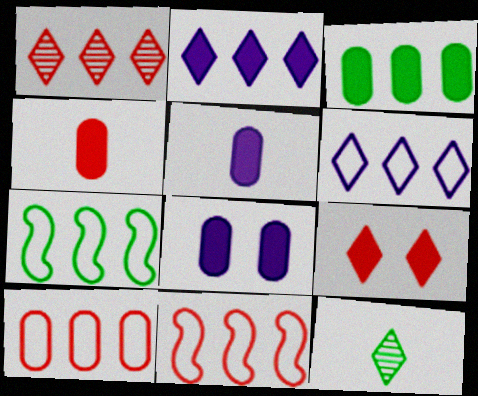[[3, 4, 8], 
[6, 7, 10], 
[6, 9, 12], 
[8, 11, 12]]